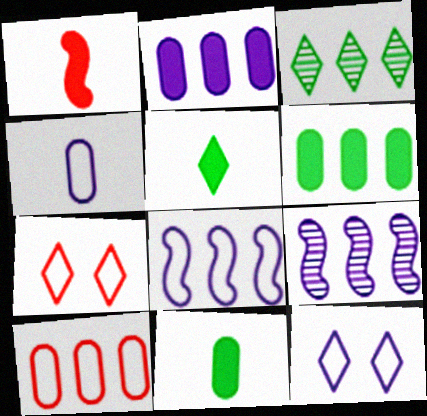[[4, 8, 12], 
[7, 9, 11]]